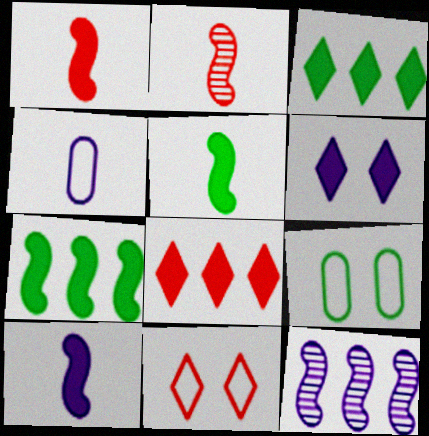[[1, 5, 10], 
[4, 6, 12]]